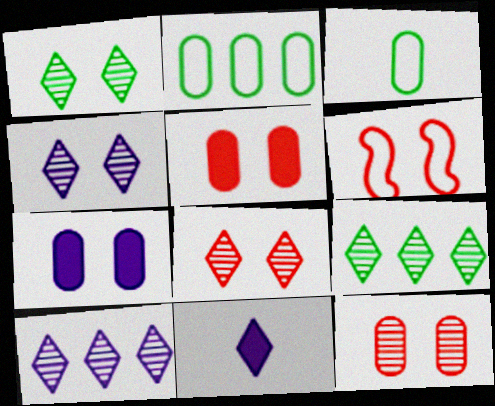[[1, 4, 8], 
[1, 6, 7], 
[5, 6, 8]]